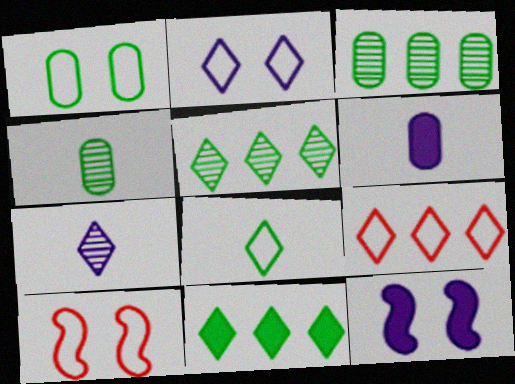[[1, 2, 10], 
[2, 8, 9], 
[4, 9, 12], 
[5, 6, 10]]